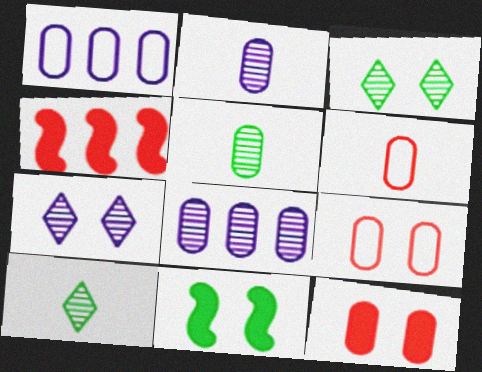[[1, 5, 12], 
[7, 9, 11]]